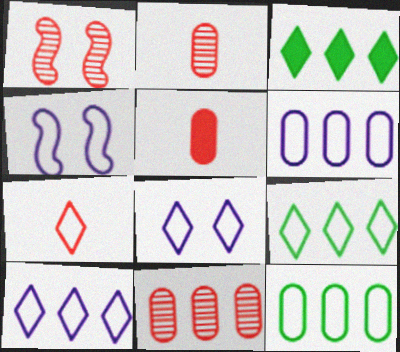[[2, 3, 4], 
[4, 7, 12], 
[7, 8, 9]]